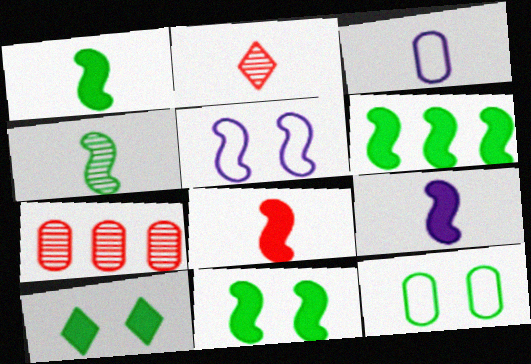[[1, 2, 3], 
[1, 6, 11], 
[1, 8, 9]]